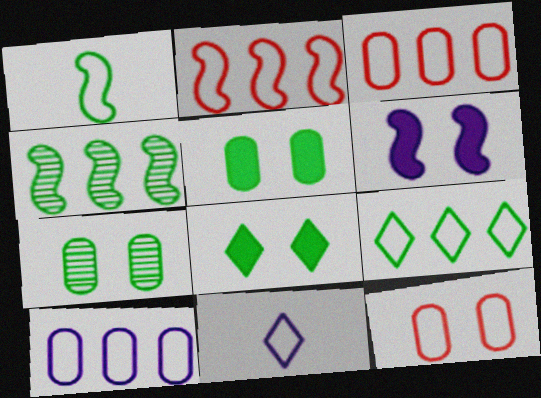[[2, 9, 10]]